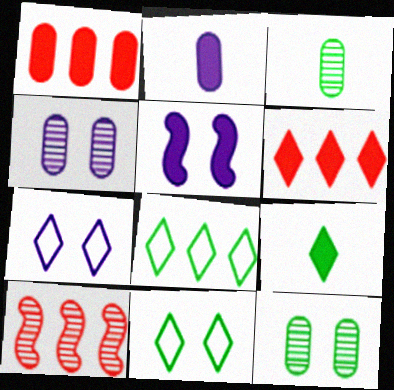[[1, 5, 9], 
[2, 10, 11], 
[4, 5, 7]]